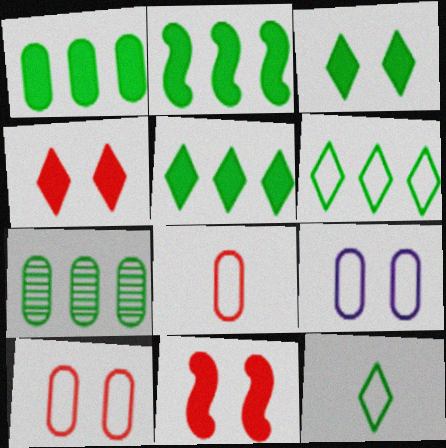[[1, 2, 5], 
[2, 6, 7]]